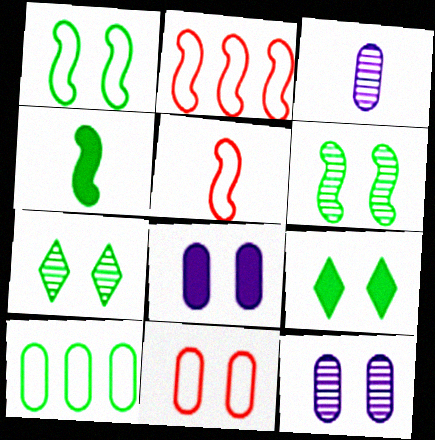[[2, 3, 9], 
[4, 7, 10]]